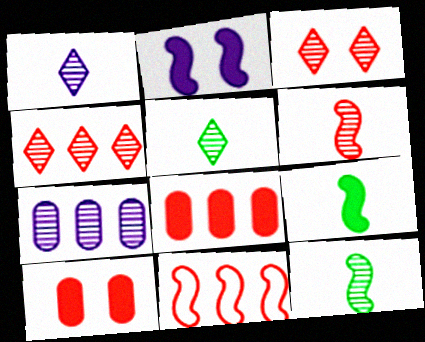[[2, 11, 12], 
[3, 7, 12], 
[4, 8, 11]]